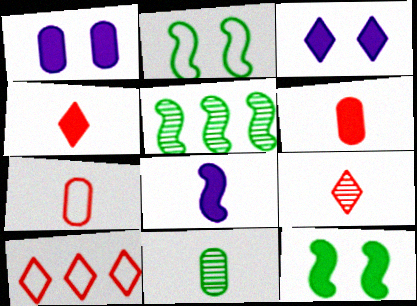[[3, 5, 7]]